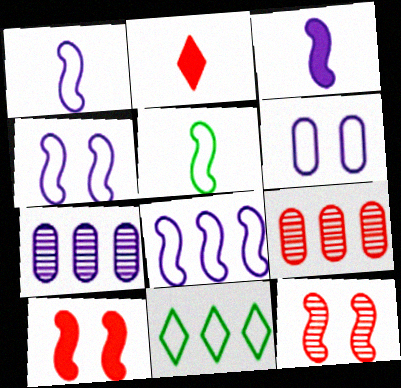[[1, 4, 8]]